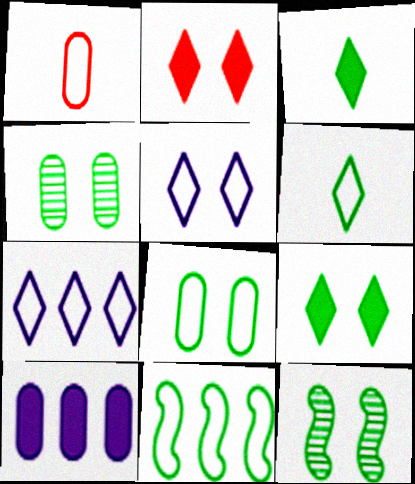[[1, 4, 10], 
[1, 5, 11], 
[3, 4, 11], 
[6, 8, 11], 
[8, 9, 12]]